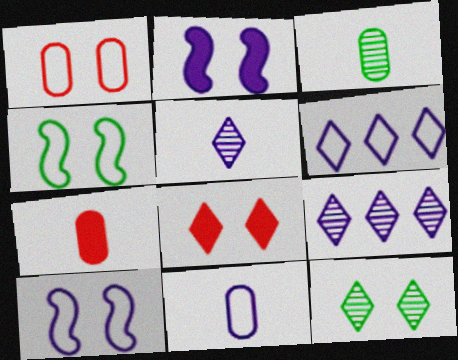[[1, 2, 12], 
[2, 9, 11], 
[3, 7, 11], 
[4, 7, 9], 
[6, 10, 11]]